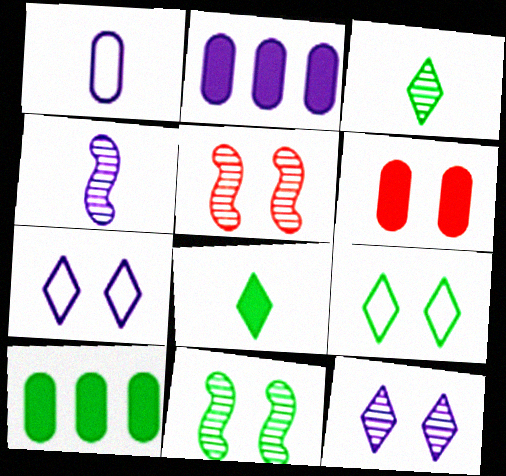[[2, 4, 7], 
[6, 7, 11]]